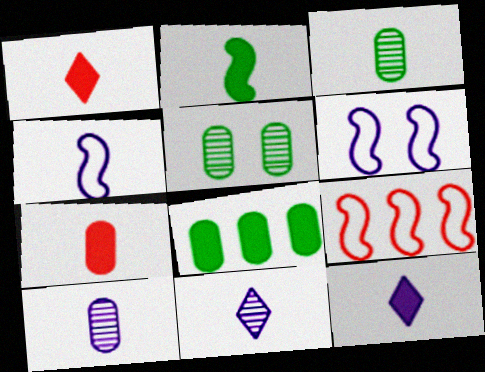[[1, 3, 4], 
[2, 7, 12], 
[4, 10, 12], 
[5, 9, 12]]